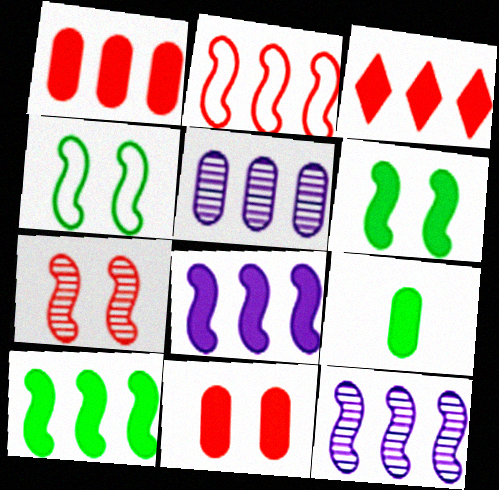[[2, 10, 12]]